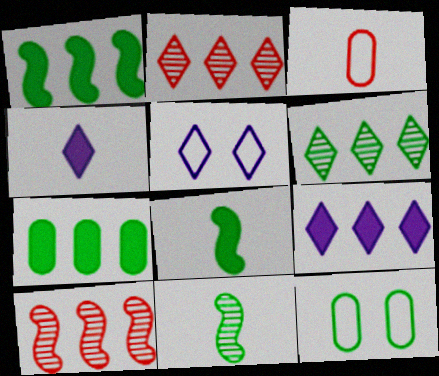[[3, 4, 11], 
[4, 10, 12], 
[6, 8, 12]]